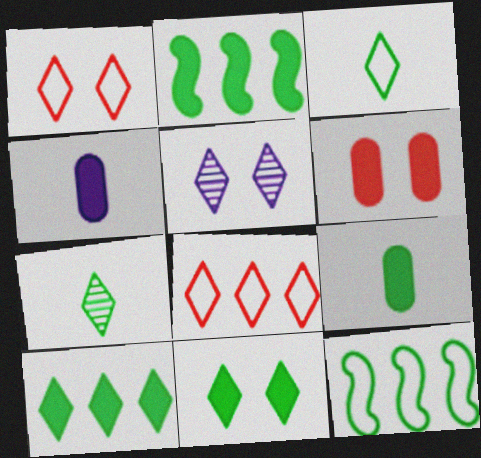[[1, 5, 11], 
[2, 9, 11]]